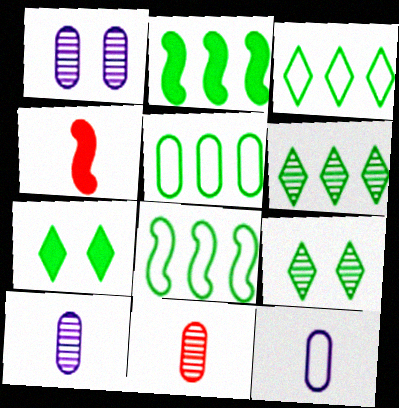[[1, 3, 4], 
[2, 5, 6], 
[3, 5, 8]]